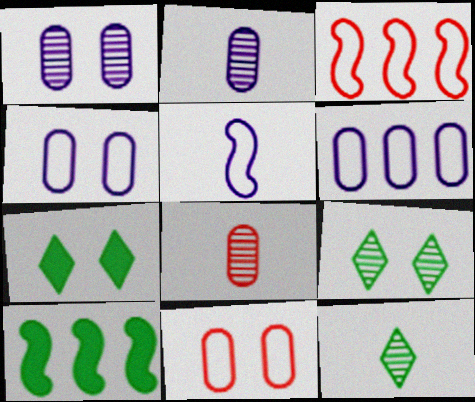[[2, 3, 7]]